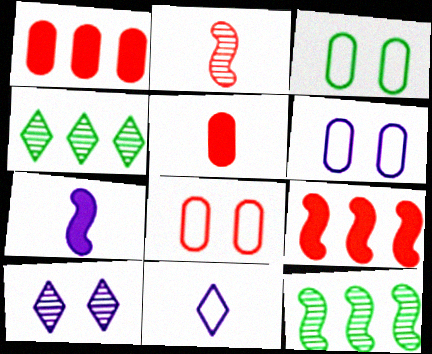[[3, 6, 8], 
[4, 7, 8]]